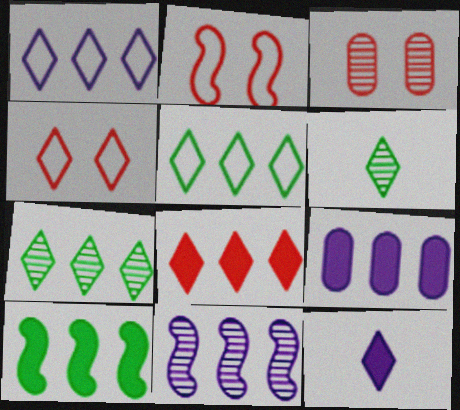[[1, 7, 8], 
[1, 9, 11], 
[2, 6, 9], 
[3, 6, 11], 
[4, 7, 12], 
[8, 9, 10]]